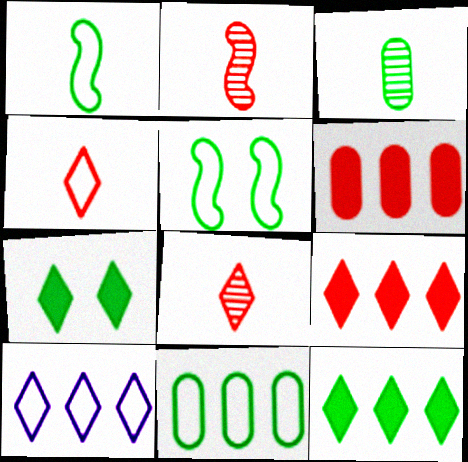[[3, 5, 12], 
[7, 8, 10]]